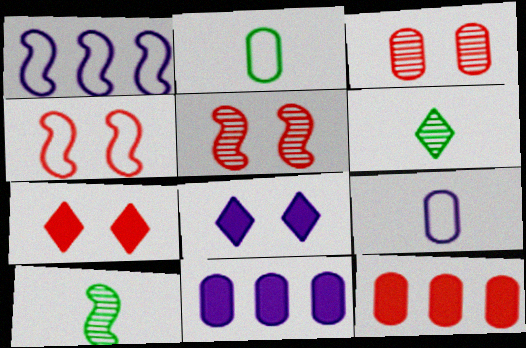[[2, 3, 11], 
[3, 4, 7], 
[4, 6, 11]]